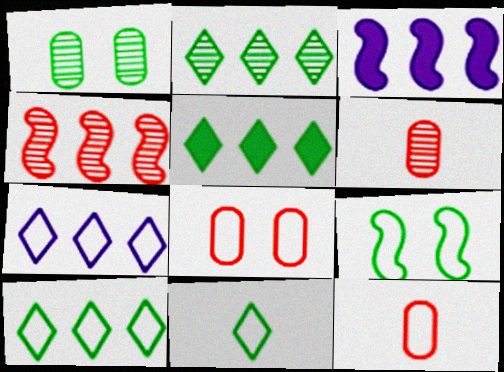[[2, 5, 10], 
[7, 9, 12]]